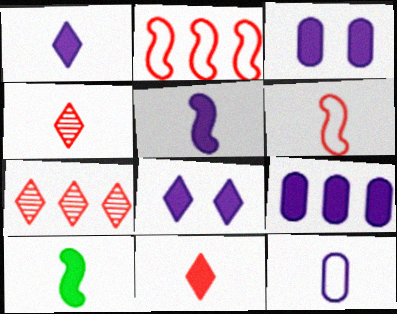[[4, 10, 12], 
[5, 8, 9]]